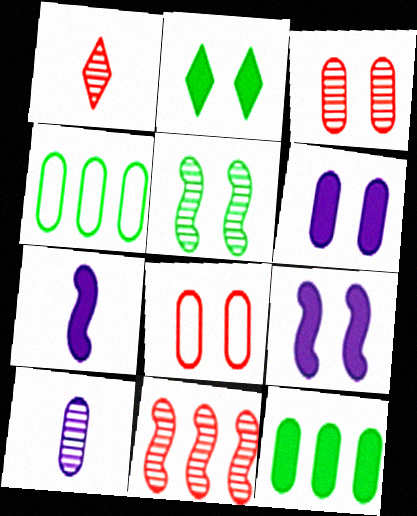[[1, 3, 11], 
[1, 4, 9], 
[8, 10, 12]]